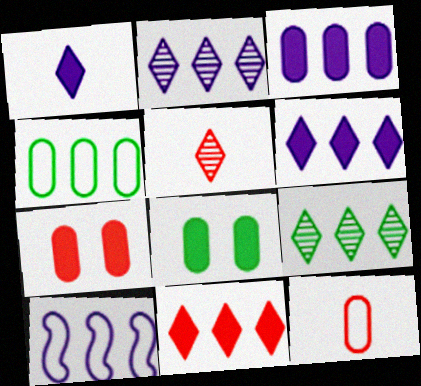[[2, 3, 10], 
[5, 8, 10]]